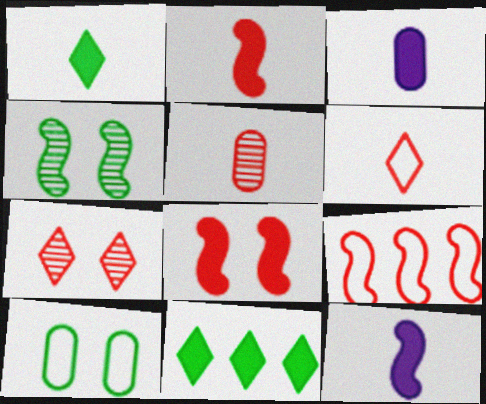[[1, 2, 3], 
[2, 5, 6], 
[3, 8, 11], 
[4, 9, 12]]